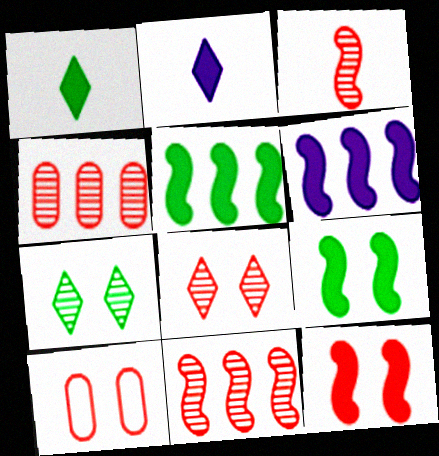[[3, 4, 8], 
[8, 10, 12]]